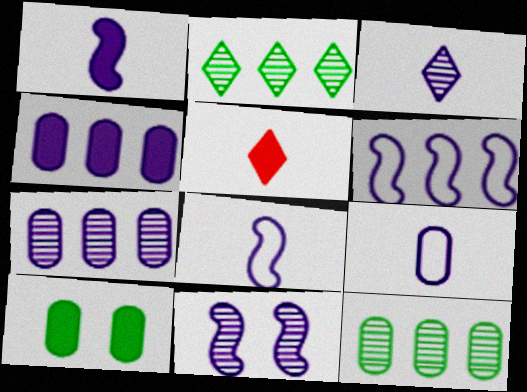[[1, 3, 9], 
[1, 6, 11], 
[3, 7, 11]]